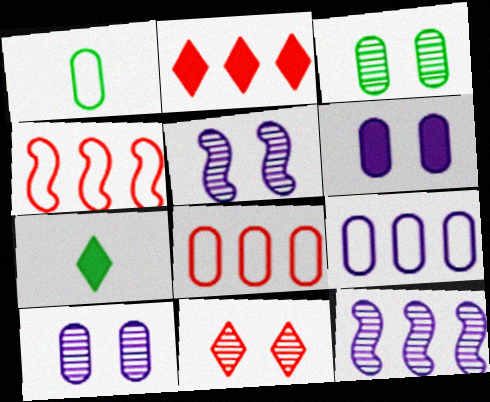[[1, 2, 5], 
[3, 5, 11], 
[4, 7, 10], 
[5, 7, 8]]